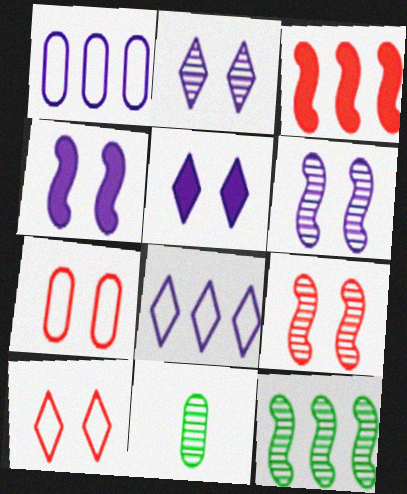[]